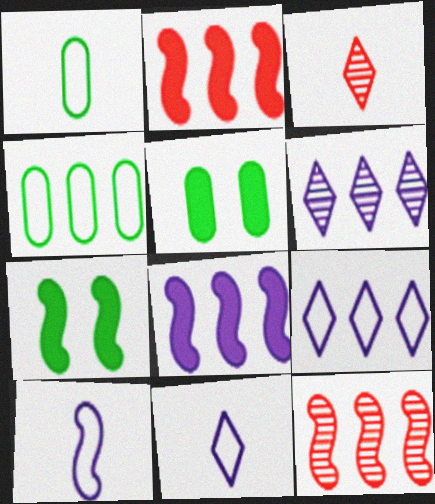[[2, 4, 6], 
[5, 11, 12], 
[7, 10, 12]]